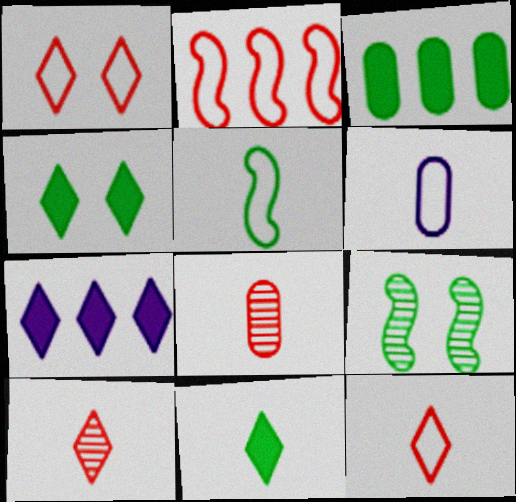[[5, 6, 12]]